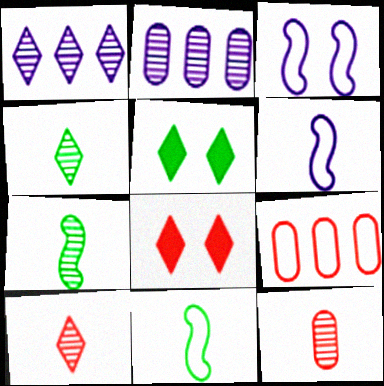[[2, 8, 11]]